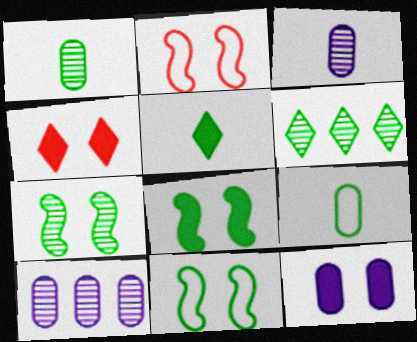[[1, 6, 7], 
[2, 5, 10], 
[4, 8, 12], 
[6, 8, 9], 
[7, 8, 11]]